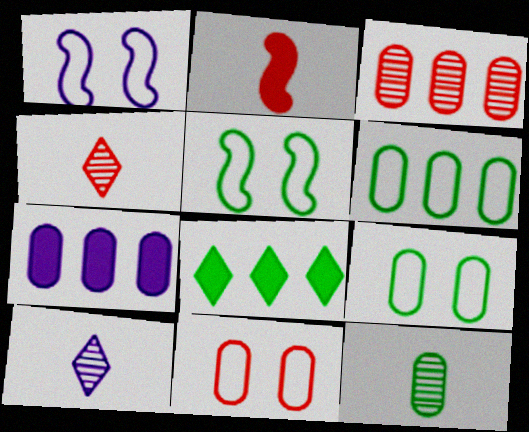[[1, 7, 10], 
[3, 6, 7], 
[4, 5, 7], 
[5, 8, 12], 
[7, 11, 12]]